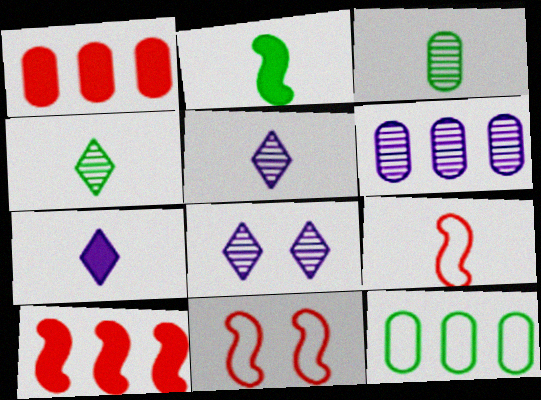[[1, 6, 12], 
[3, 7, 9]]